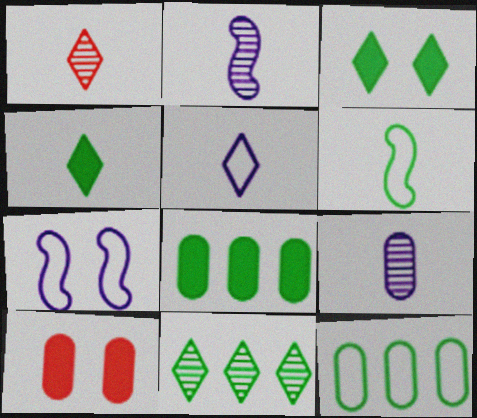[[1, 4, 5], 
[1, 7, 8], 
[9, 10, 12]]